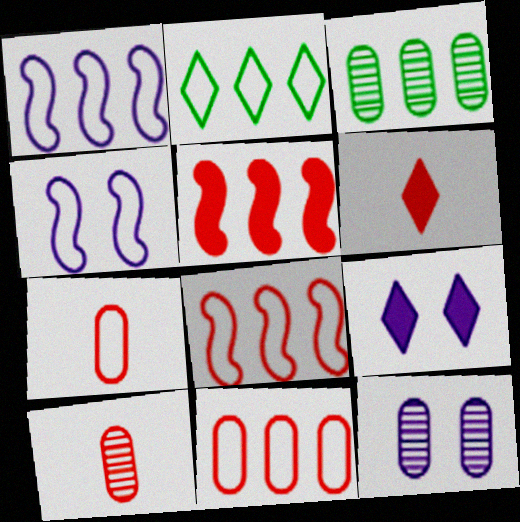[[1, 2, 11], 
[2, 4, 7], 
[3, 4, 6], 
[3, 10, 12], 
[4, 9, 12]]